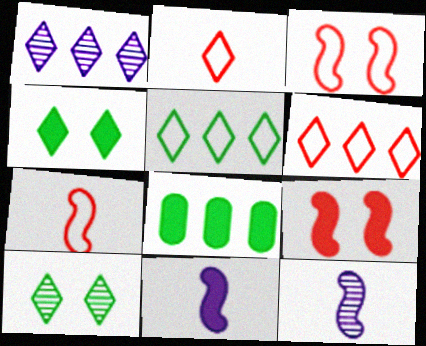[[1, 2, 4]]